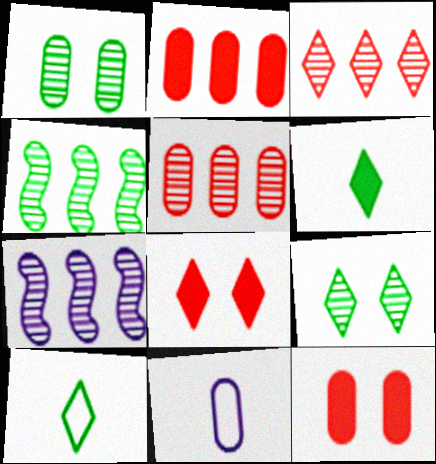[[1, 2, 11], 
[4, 8, 11], 
[7, 10, 12]]